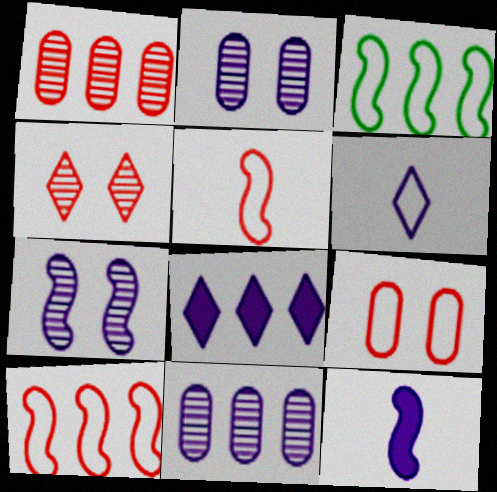[[1, 3, 8], 
[3, 6, 9]]